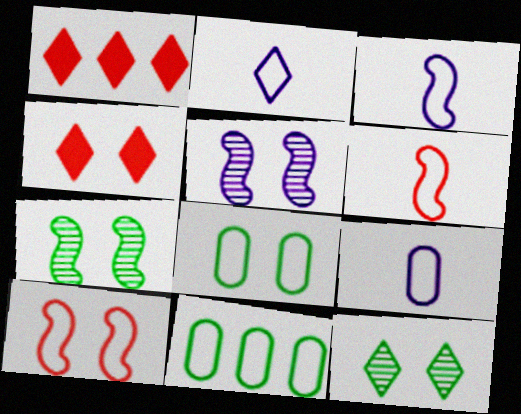[[1, 2, 12], 
[1, 7, 9], 
[2, 3, 9], 
[2, 10, 11], 
[4, 5, 8]]